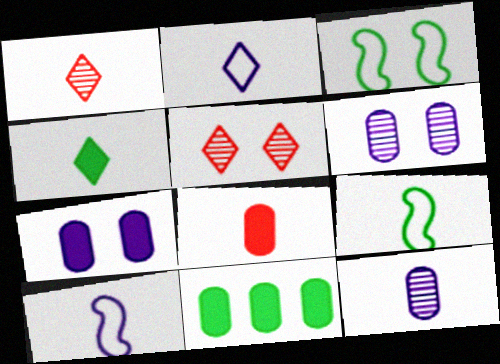[[1, 2, 4], 
[3, 5, 7], 
[5, 10, 11], 
[7, 8, 11]]